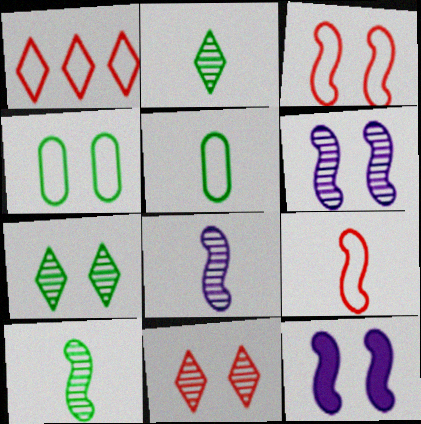[[4, 11, 12]]